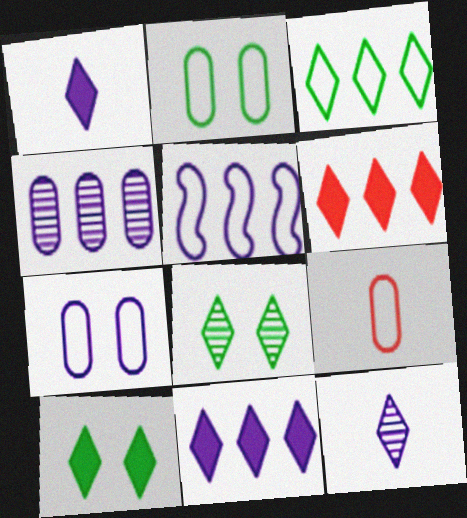[[1, 6, 10], 
[4, 5, 11]]